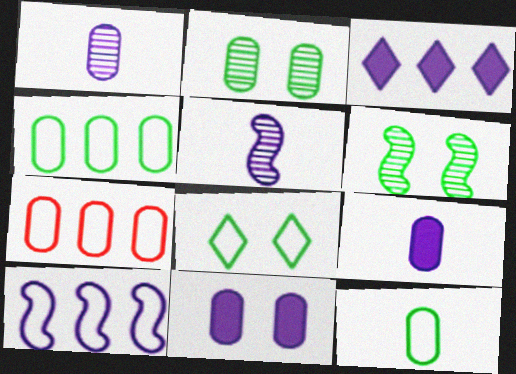[[2, 7, 9]]